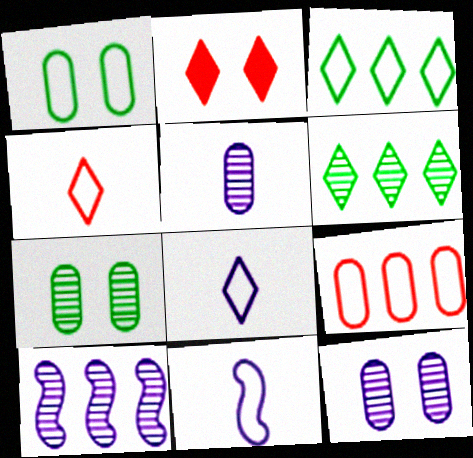[[2, 6, 8]]